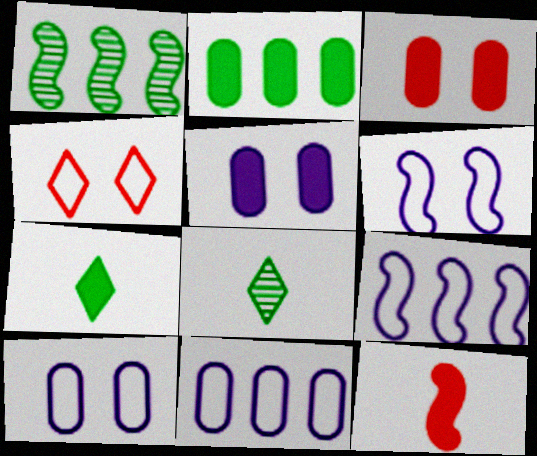[[1, 6, 12], 
[3, 8, 9]]